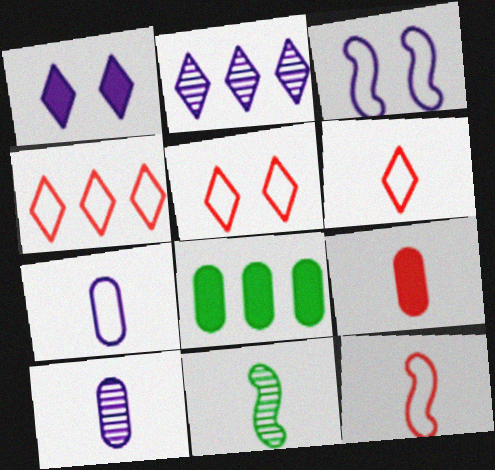[[4, 5, 6]]